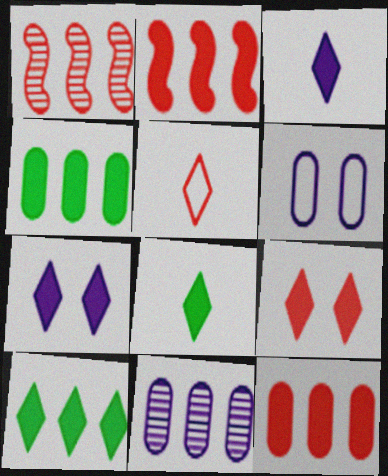[[1, 6, 8], 
[3, 9, 10]]